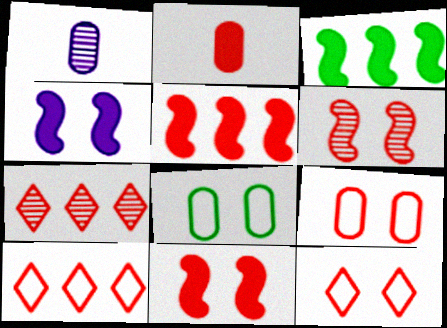[[1, 3, 12], 
[2, 6, 10]]